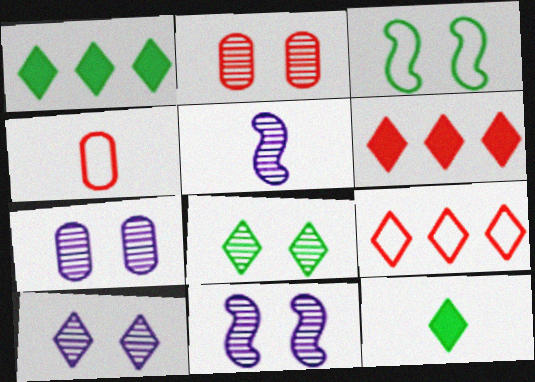[[1, 4, 11], 
[2, 8, 11], 
[4, 5, 12], 
[7, 10, 11], 
[9, 10, 12]]